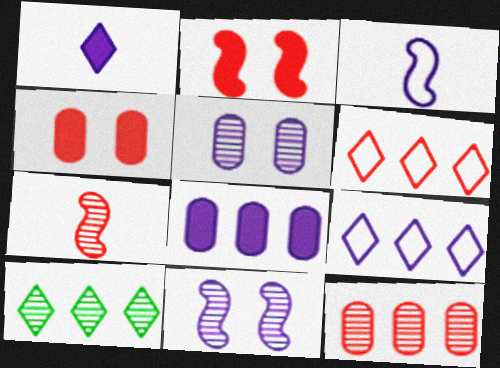[[3, 4, 10], 
[4, 6, 7], 
[5, 7, 10]]